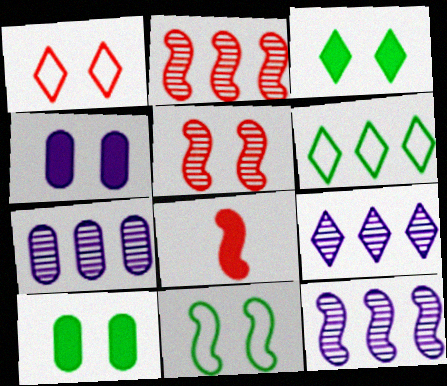[[7, 9, 12], 
[8, 11, 12]]